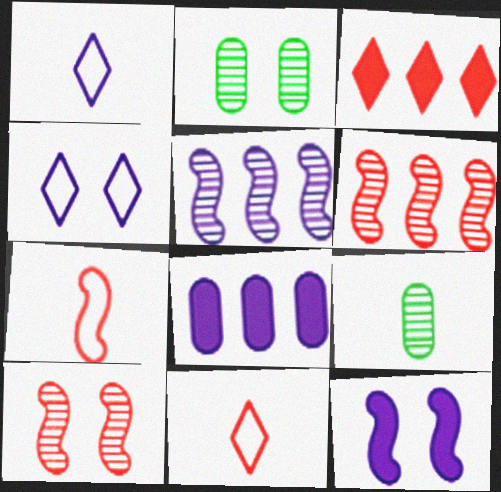[]